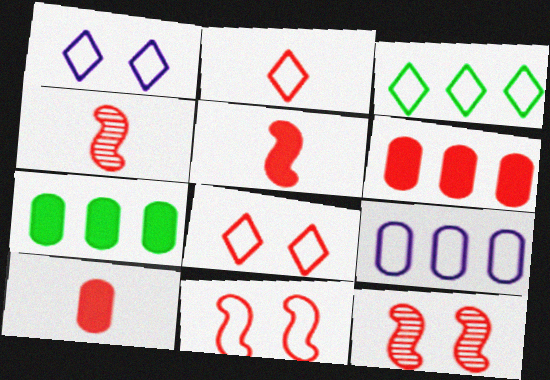[[1, 2, 3], 
[1, 4, 7], 
[2, 4, 10], 
[2, 6, 12], 
[4, 6, 8]]